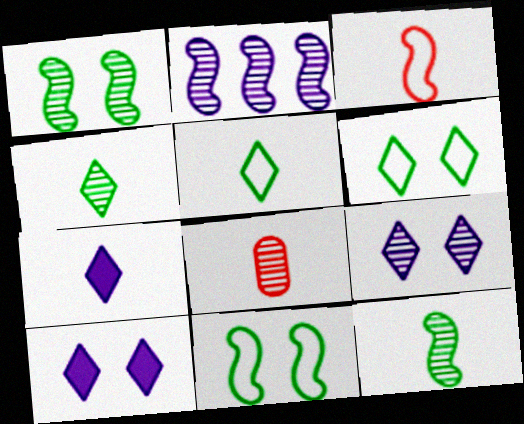[]